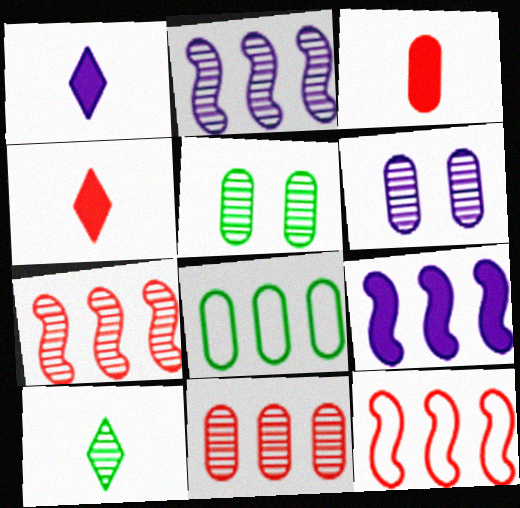[[1, 5, 12], 
[3, 6, 8], 
[6, 7, 10]]